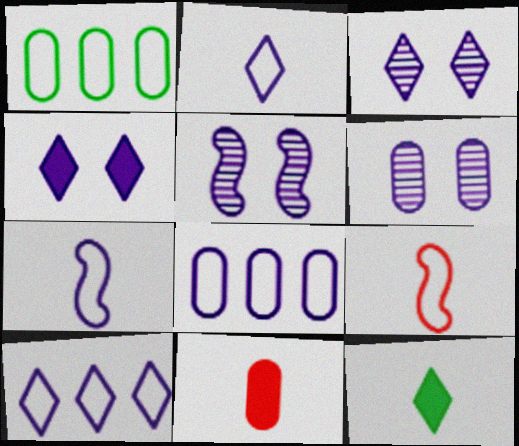[[1, 6, 11], 
[3, 5, 6]]